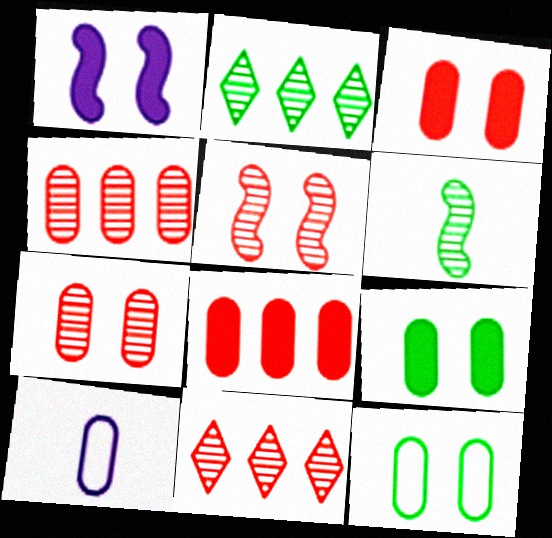[[4, 9, 10]]